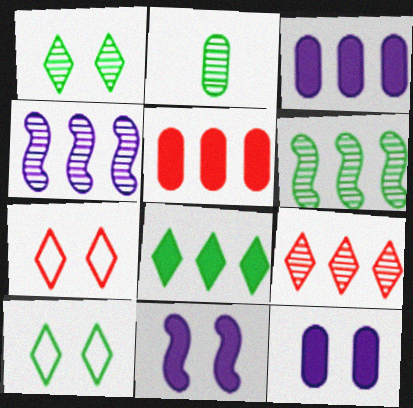[[1, 2, 6]]